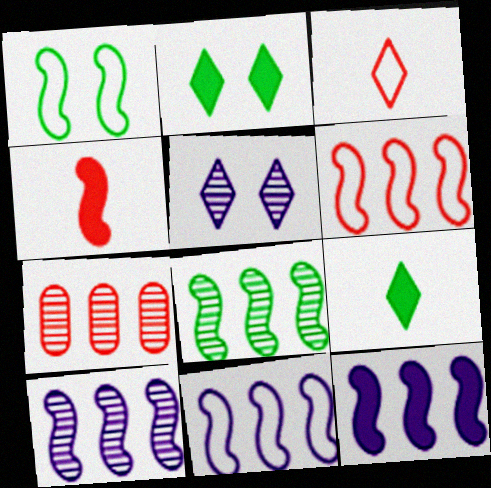[[1, 4, 10], 
[6, 8, 12], 
[10, 11, 12]]